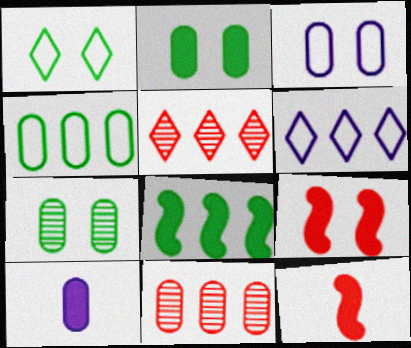[[6, 7, 12], 
[6, 8, 11]]